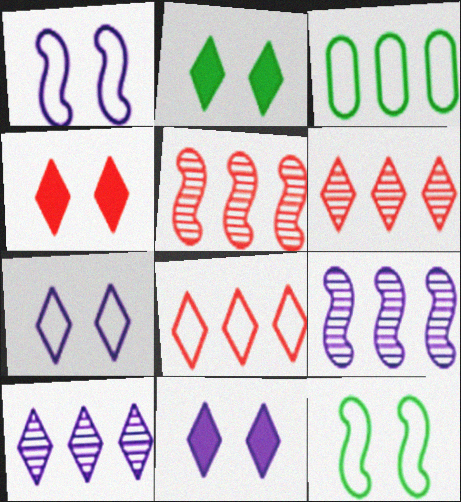[[2, 4, 11]]